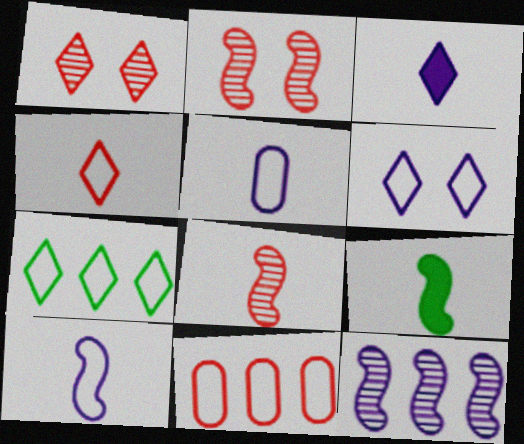[[1, 3, 7], 
[4, 6, 7], 
[8, 9, 10]]